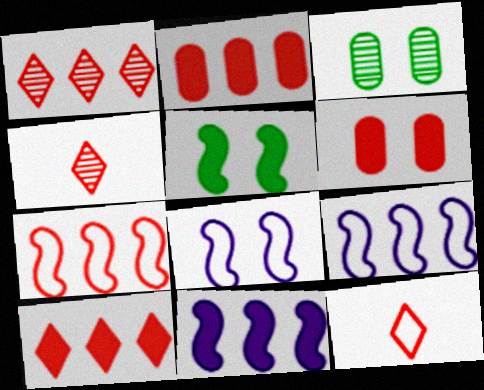[[1, 2, 7], 
[3, 11, 12], 
[4, 6, 7]]